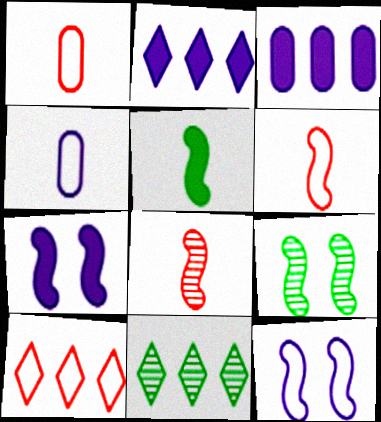[[1, 2, 9], 
[1, 7, 11], 
[2, 10, 11]]